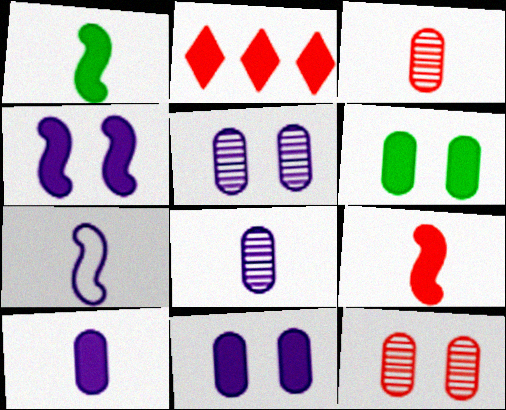[[1, 2, 11]]